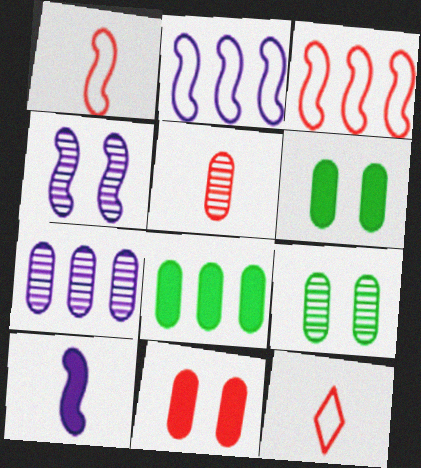[[2, 4, 10], 
[4, 8, 12], 
[5, 7, 9]]